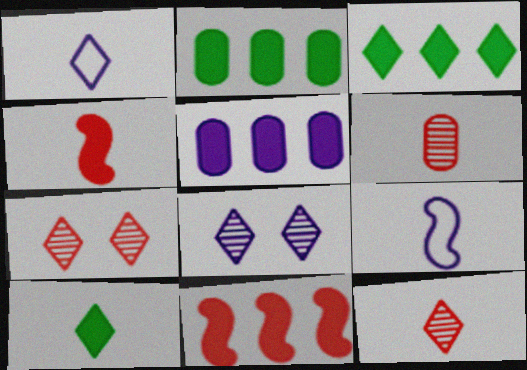[[1, 3, 7], 
[1, 10, 12], 
[2, 7, 9], 
[3, 5, 11], 
[5, 8, 9], 
[6, 9, 10]]